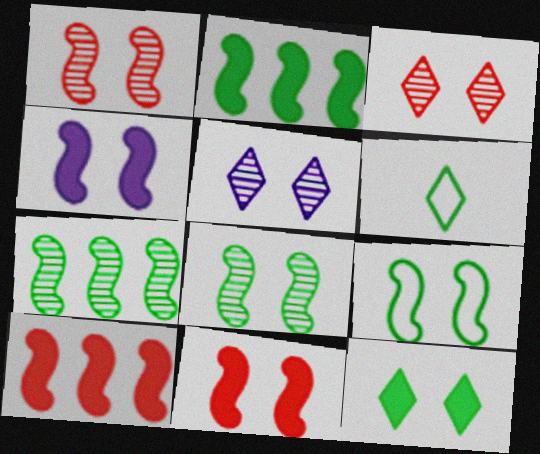[[1, 4, 9]]